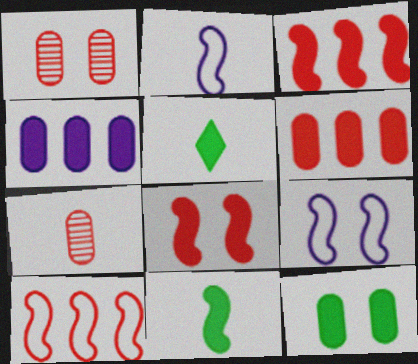[[2, 5, 7], 
[4, 5, 8]]